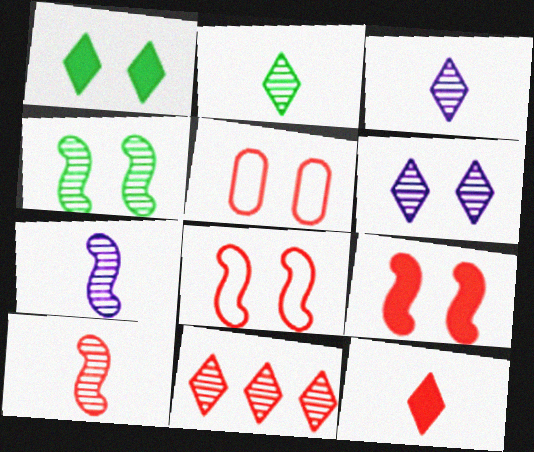[[2, 6, 11]]